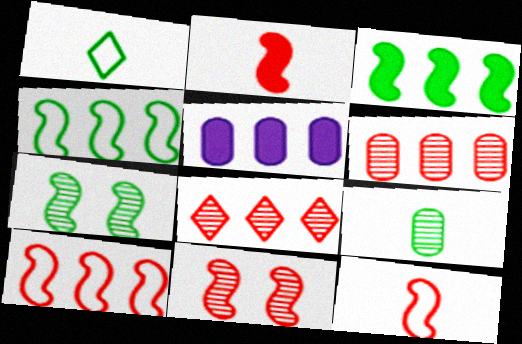[[1, 5, 11], 
[2, 10, 11], 
[4, 5, 8]]